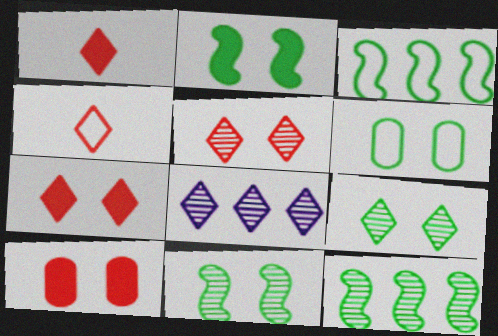[[2, 6, 9]]